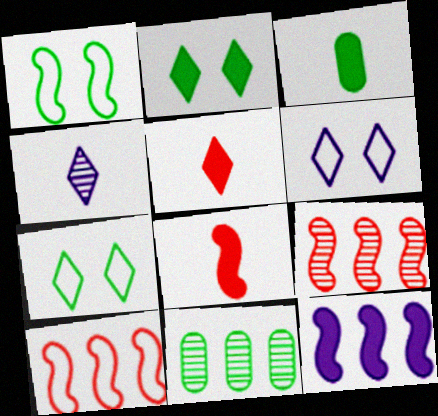[[3, 6, 9], 
[6, 8, 11]]